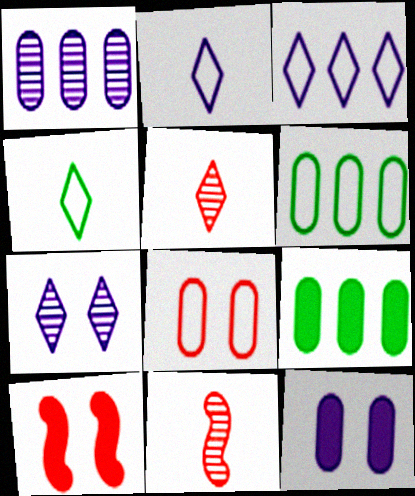[[1, 4, 10]]